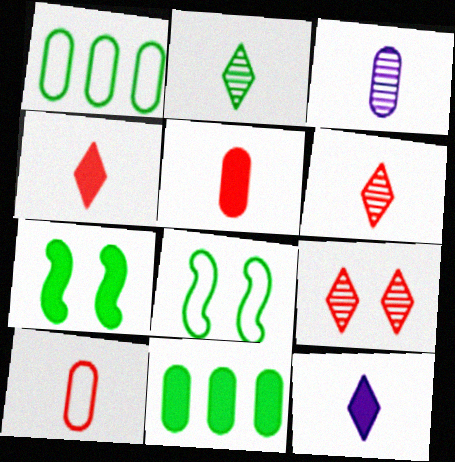[[1, 2, 7], 
[2, 8, 11]]